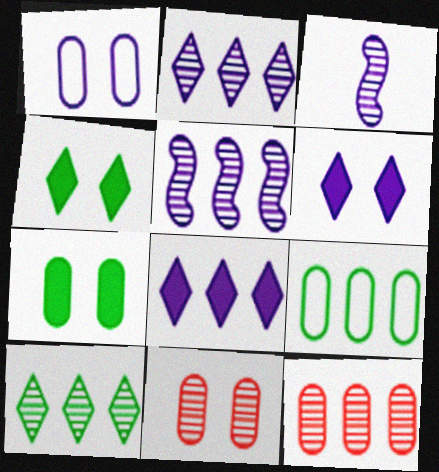[[1, 3, 8], 
[1, 7, 11], 
[3, 10, 11], 
[5, 10, 12]]